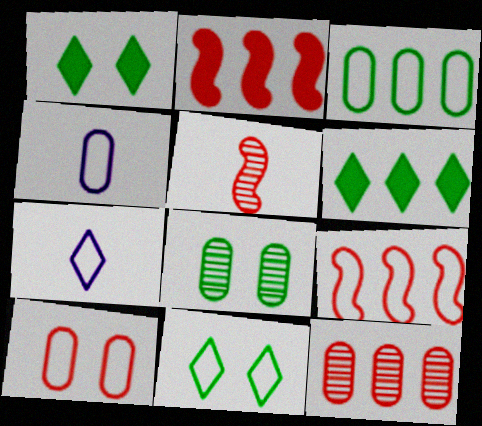[[2, 7, 8], 
[3, 4, 10], 
[4, 9, 11]]